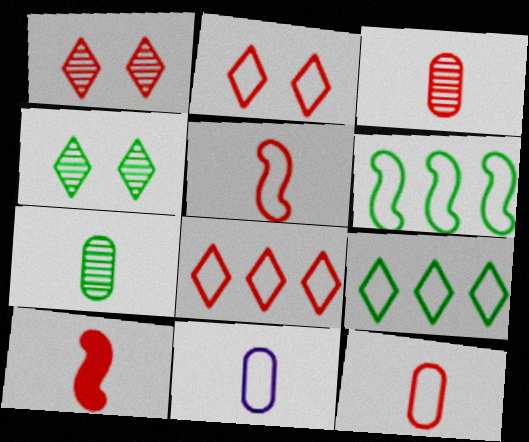[[2, 6, 11]]